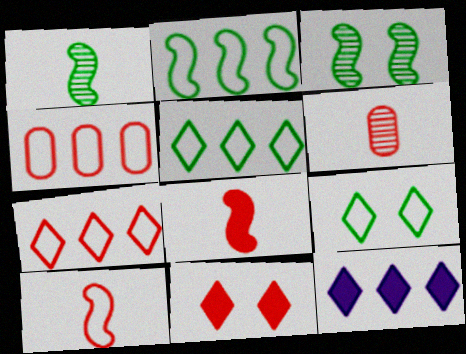[]